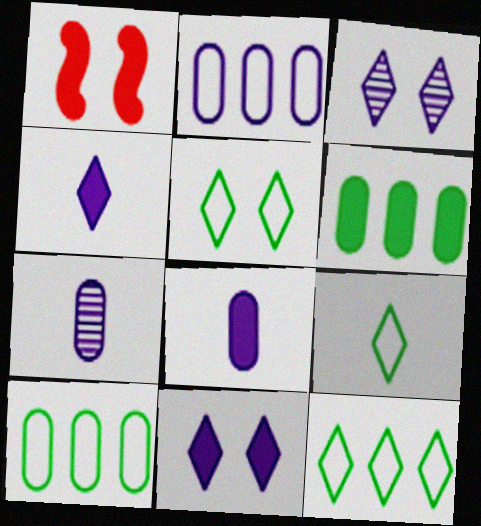[[1, 4, 6], 
[1, 7, 12], 
[5, 9, 12]]